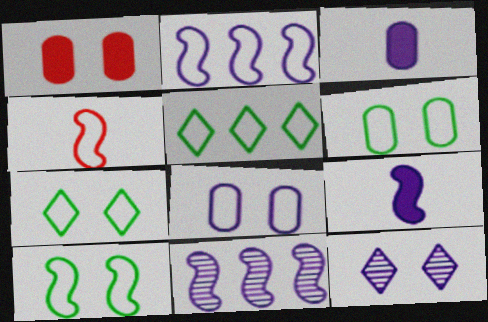[[1, 10, 12], 
[2, 3, 12], 
[2, 4, 10], 
[4, 5, 8], 
[6, 7, 10]]